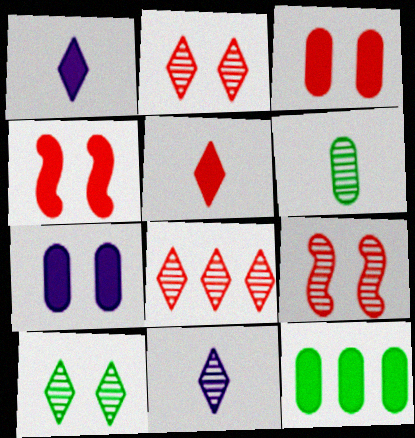[[1, 4, 12], 
[8, 10, 11]]